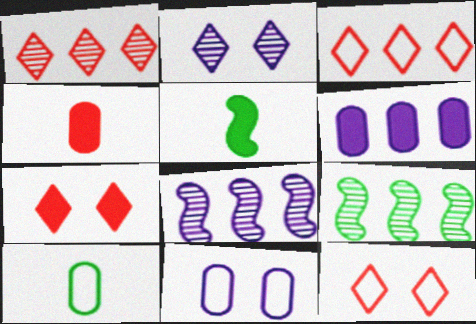[[1, 5, 11], 
[3, 6, 9], 
[5, 6, 7], 
[7, 8, 10]]